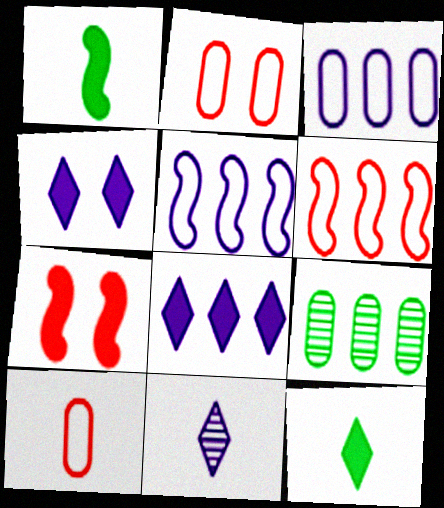[[1, 10, 11], 
[6, 8, 9]]